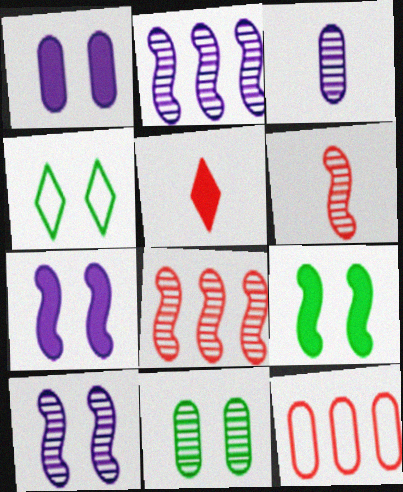[[4, 9, 11]]